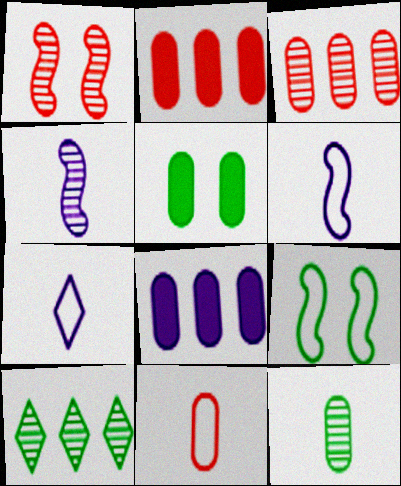[]